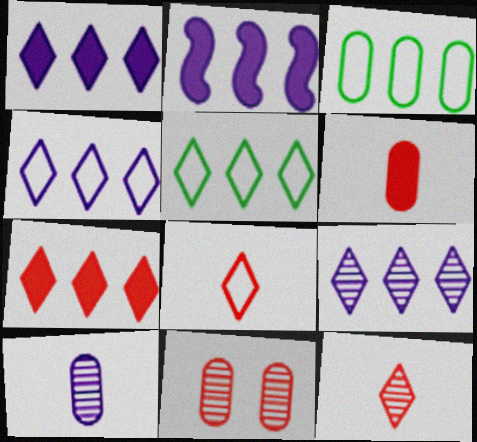[[1, 4, 9], 
[5, 7, 9]]